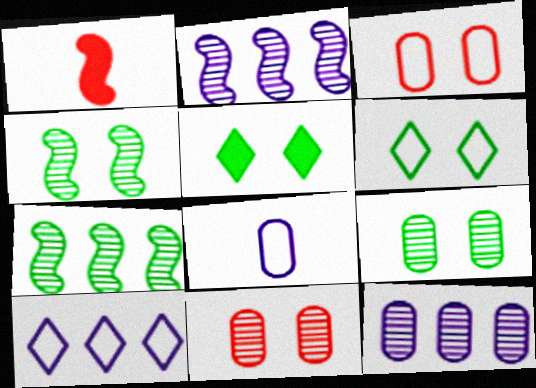[[1, 6, 12], 
[1, 9, 10]]